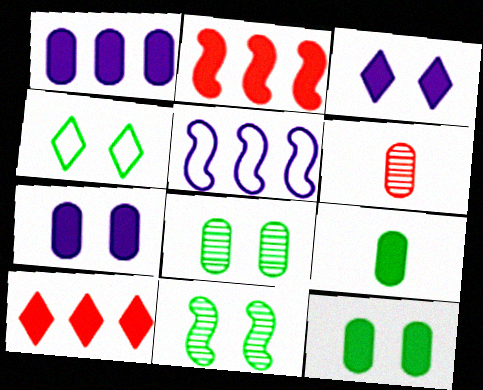[[2, 3, 9], 
[4, 11, 12]]